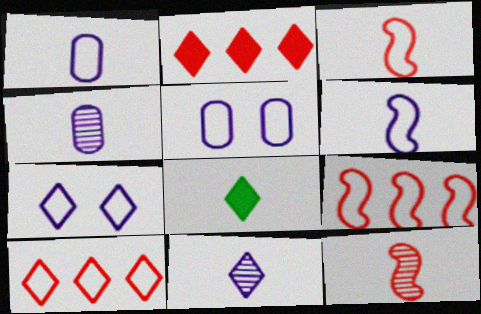[[1, 8, 12], 
[3, 4, 8]]